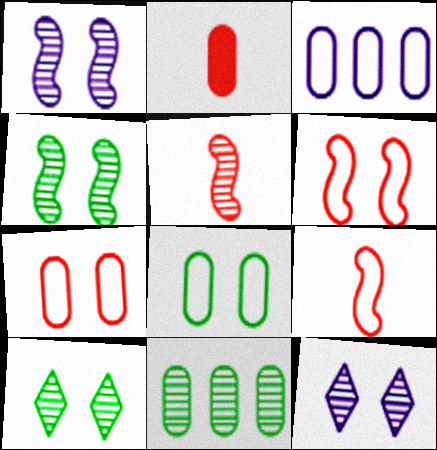[[5, 11, 12]]